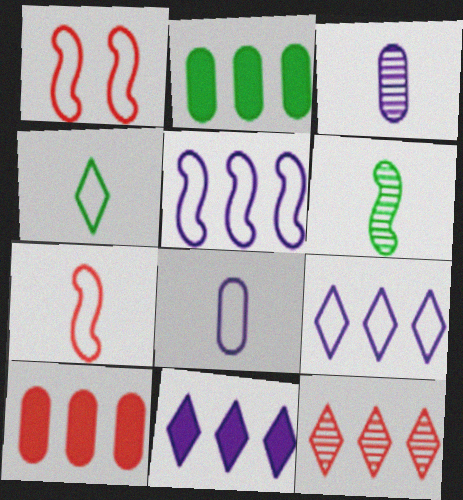[[2, 5, 12], 
[4, 7, 8]]